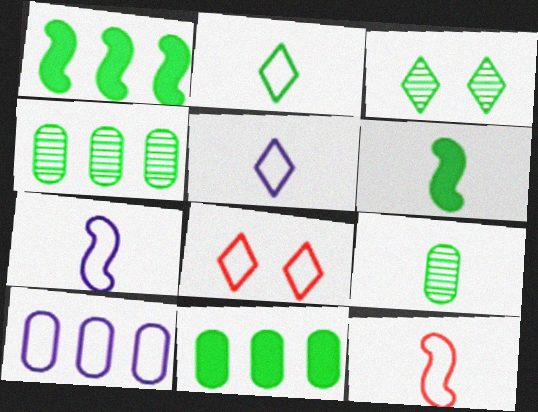[[2, 6, 9]]